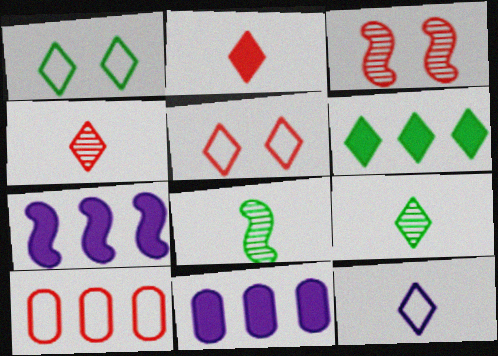[[1, 6, 9], 
[2, 3, 10], 
[2, 9, 12], 
[5, 8, 11]]